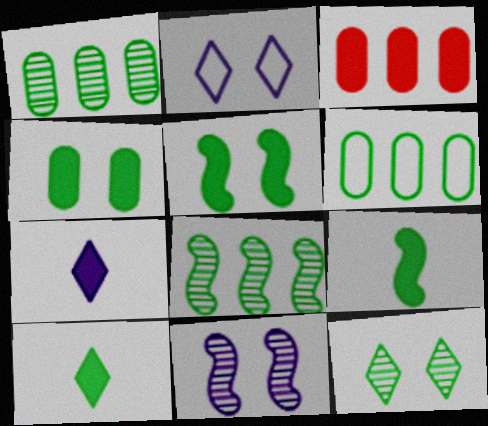[[3, 5, 7], 
[6, 9, 12]]